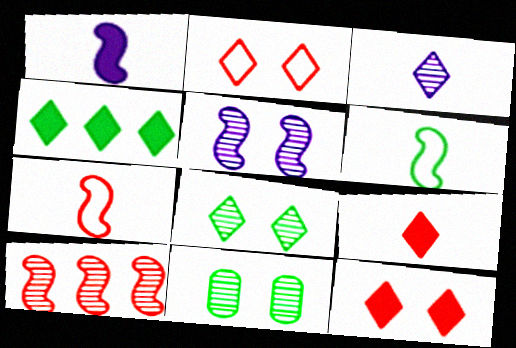[[2, 3, 4], 
[3, 10, 11], 
[4, 6, 11]]